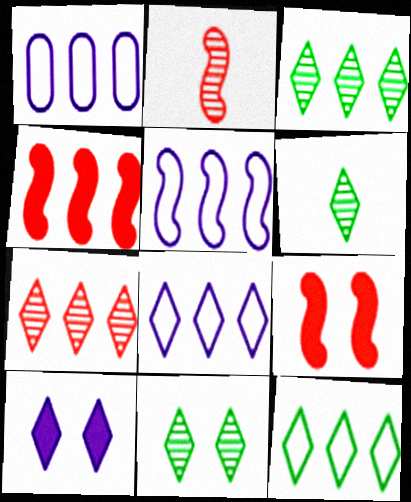[[1, 3, 4], 
[1, 5, 8], 
[1, 6, 9], 
[3, 6, 11]]